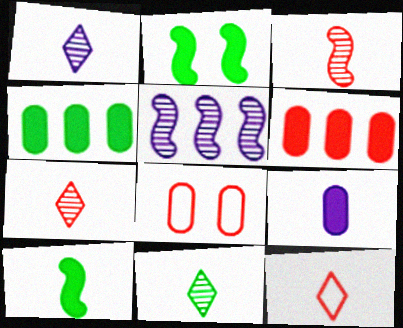[[1, 7, 11]]